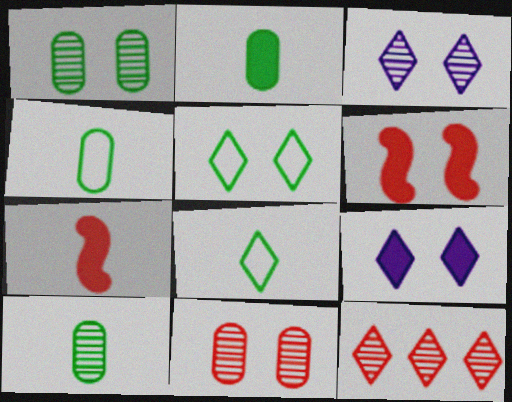[[2, 4, 10], 
[8, 9, 12]]